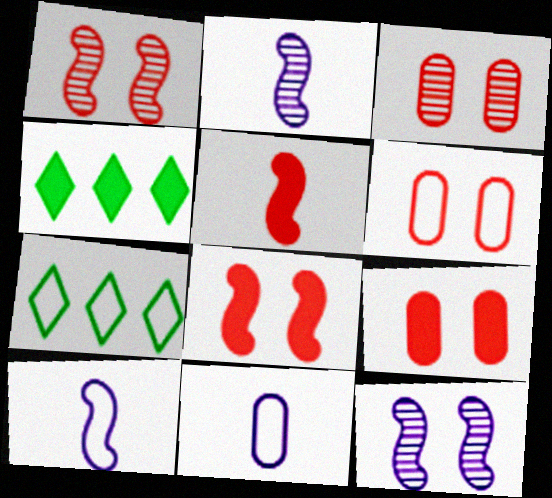[[1, 4, 11], 
[2, 4, 6], 
[2, 7, 9], 
[3, 4, 10], 
[3, 6, 9], 
[6, 7, 10]]